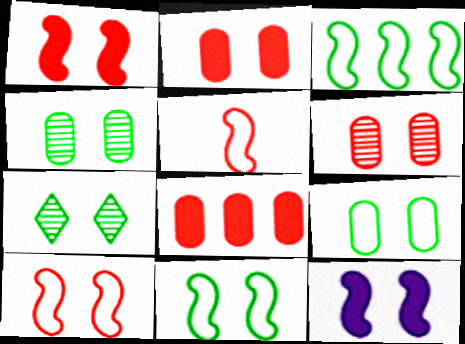[]